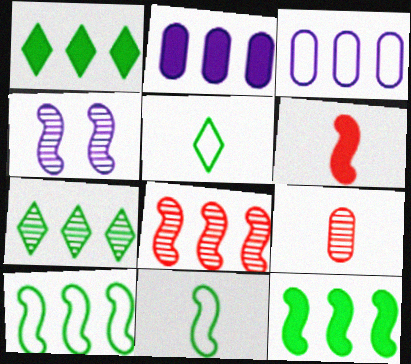[[1, 3, 8], 
[4, 6, 10], 
[4, 7, 9]]